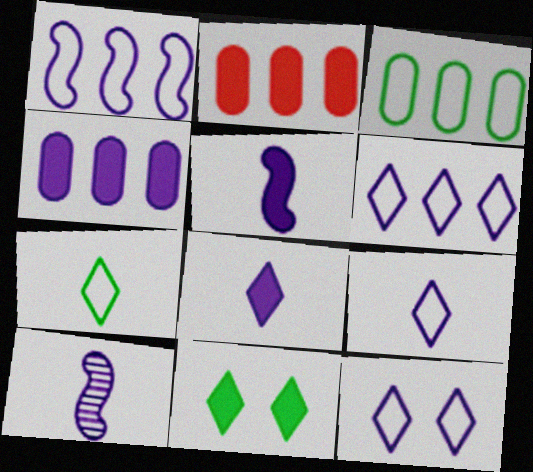[[2, 5, 11], 
[4, 10, 12], 
[6, 9, 12]]